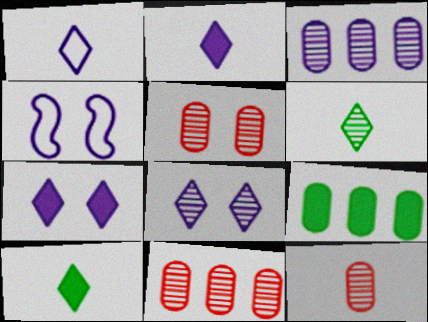[[2, 3, 4], 
[4, 10, 11], 
[5, 11, 12]]